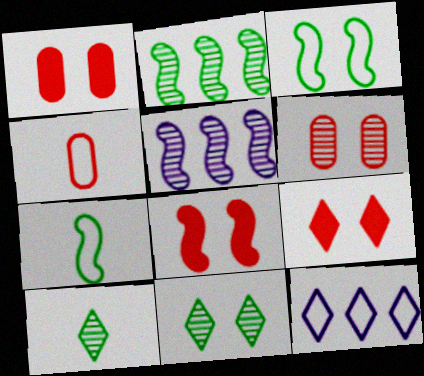[[1, 8, 9], 
[3, 4, 12], 
[5, 6, 10], 
[5, 7, 8], 
[9, 10, 12]]